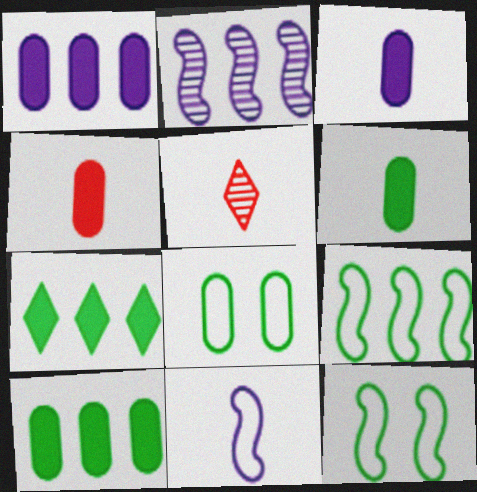[[1, 5, 12], 
[3, 4, 6], 
[5, 6, 11]]